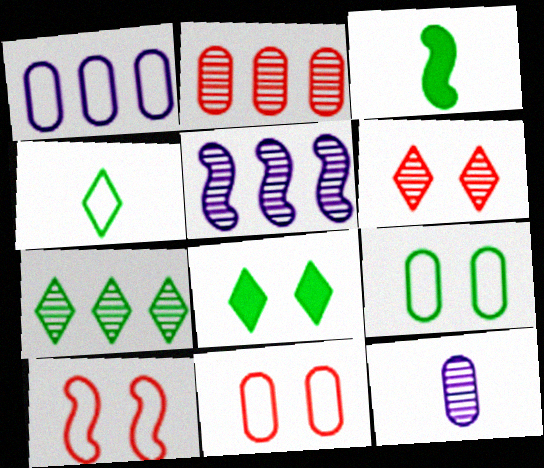[[1, 3, 6], 
[1, 4, 10], 
[2, 5, 7], 
[3, 5, 10], 
[3, 7, 9], 
[4, 7, 8]]